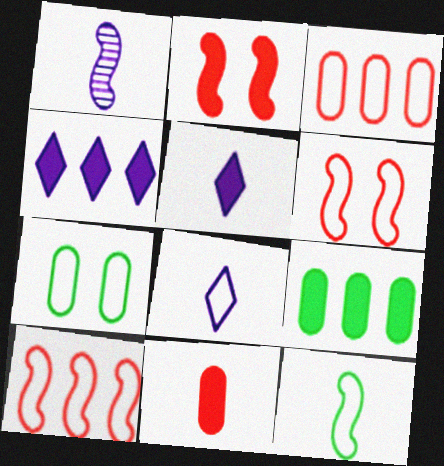[[2, 5, 9], 
[7, 8, 10]]